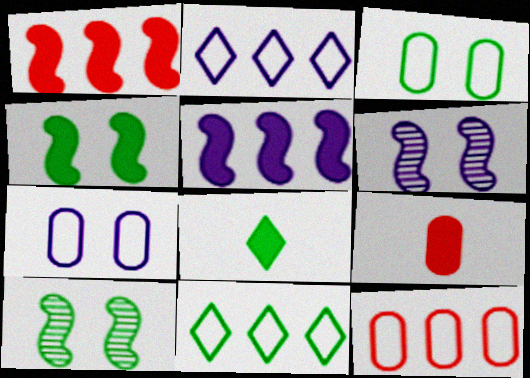[[2, 9, 10], 
[6, 8, 12], 
[6, 9, 11]]